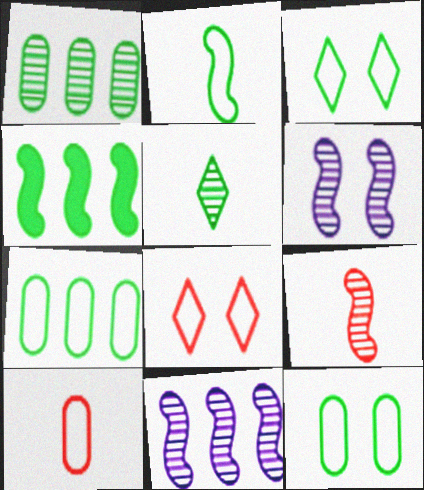[[2, 3, 7], 
[4, 5, 12]]